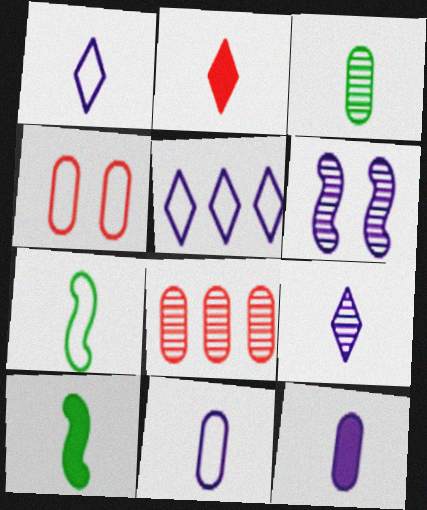[[2, 10, 12], 
[4, 5, 7], 
[5, 6, 12]]